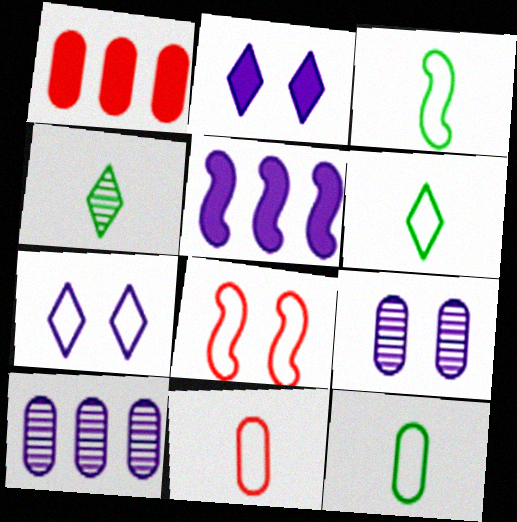[[1, 9, 12], 
[3, 6, 12]]